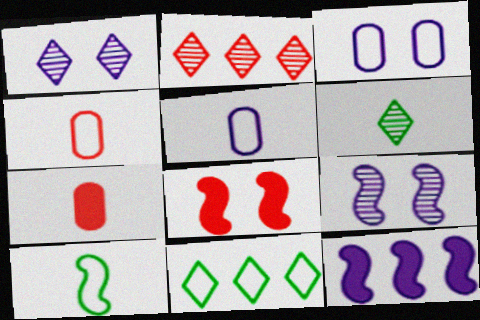[[1, 2, 6], 
[1, 5, 12], 
[2, 4, 8], 
[7, 9, 11]]